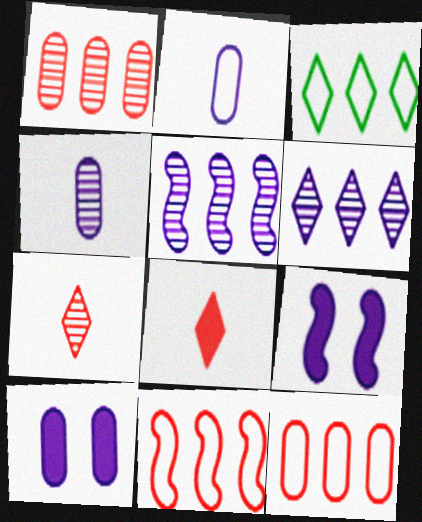[[2, 6, 9]]